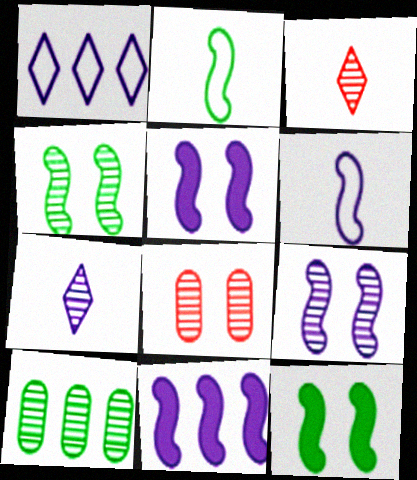[[3, 9, 10], 
[6, 9, 11]]